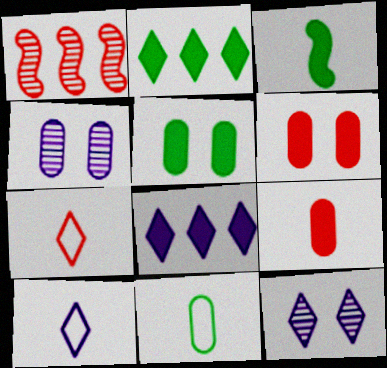[[1, 5, 10], 
[1, 6, 7], 
[2, 3, 5], 
[2, 7, 12], 
[3, 6, 8], 
[8, 10, 12]]